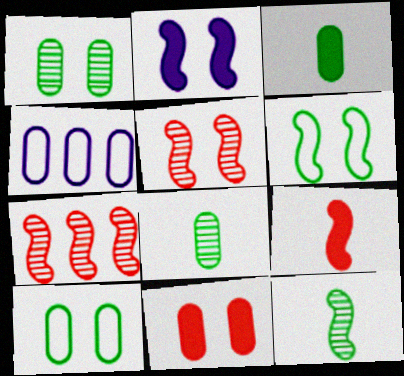[[2, 5, 6], 
[4, 8, 11]]